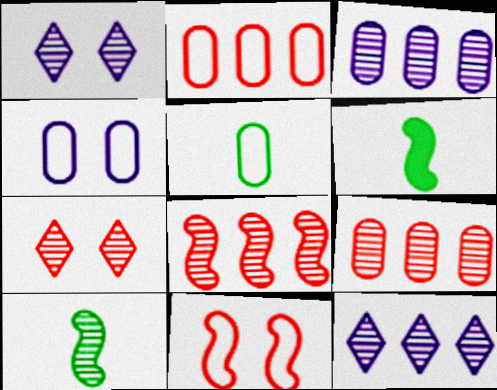[[1, 2, 6], 
[1, 9, 10], 
[2, 4, 5], 
[3, 7, 10]]